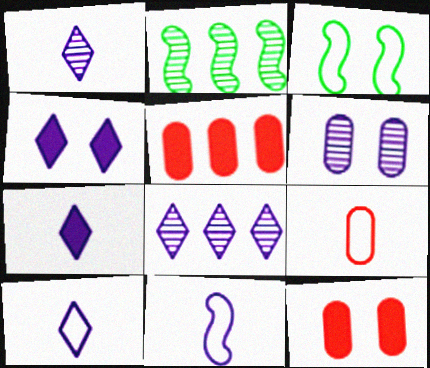[[1, 3, 5], 
[1, 7, 10], 
[2, 4, 9], 
[2, 10, 12], 
[4, 8, 10]]